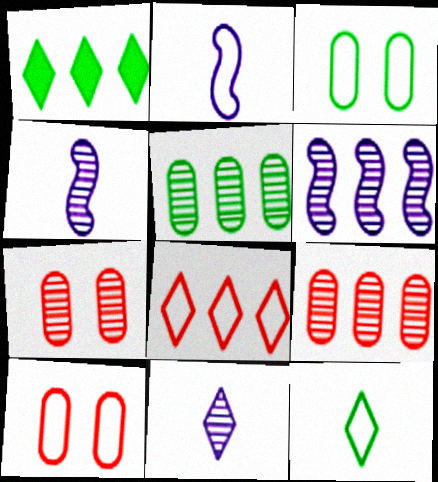[[1, 2, 7], 
[1, 4, 10], 
[2, 3, 8]]